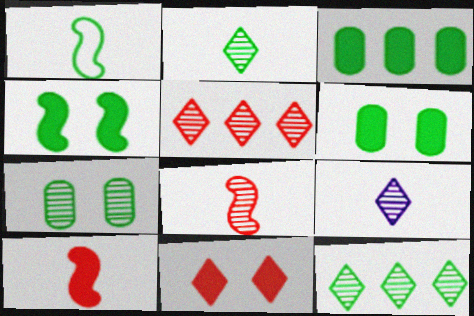[[1, 6, 12]]